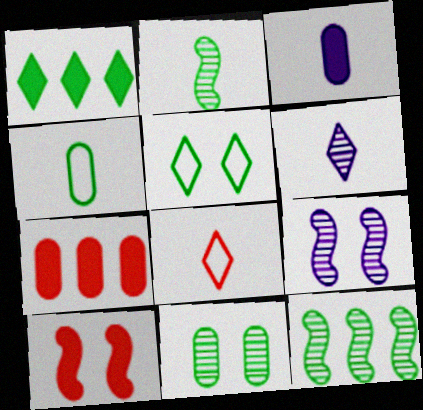[[1, 3, 10], 
[2, 3, 8]]